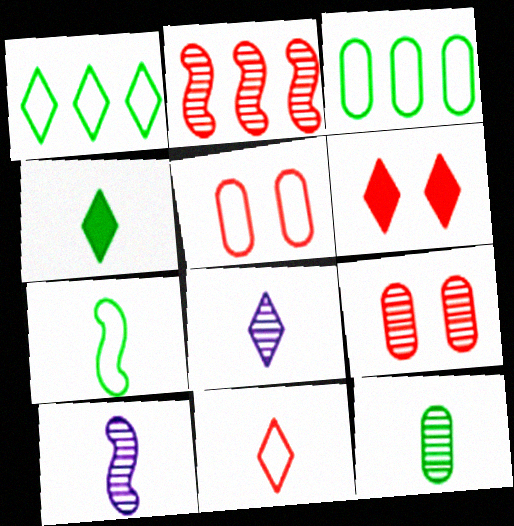[[1, 6, 8], 
[3, 6, 10], 
[4, 7, 12], 
[4, 8, 11]]